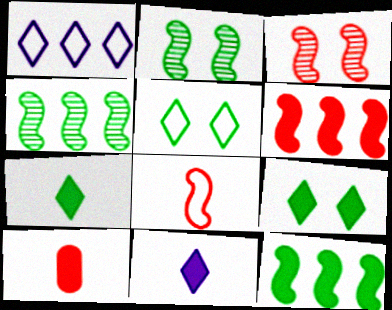[[1, 2, 10], 
[3, 6, 8]]